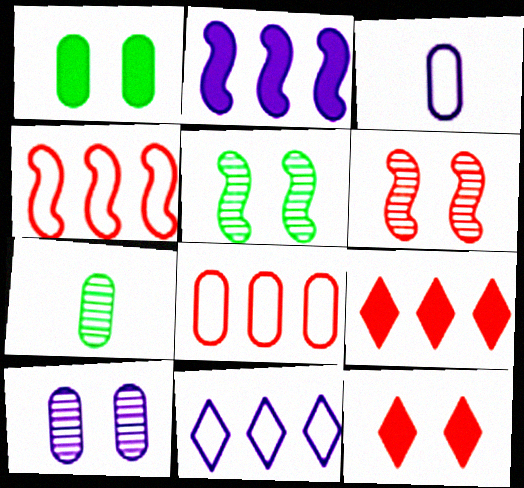[[3, 5, 9]]